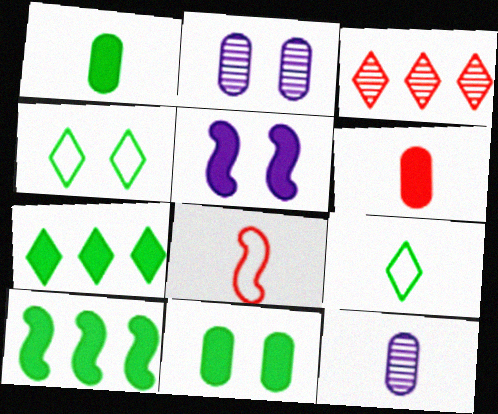[[2, 7, 8], 
[5, 6, 7]]